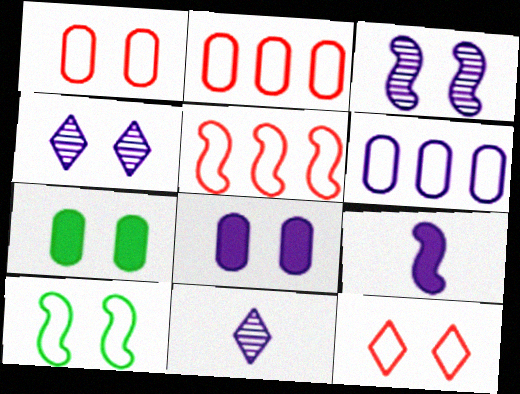[[3, 7, 12], 
[4, 6, 9], 
[5, 7, 11]]